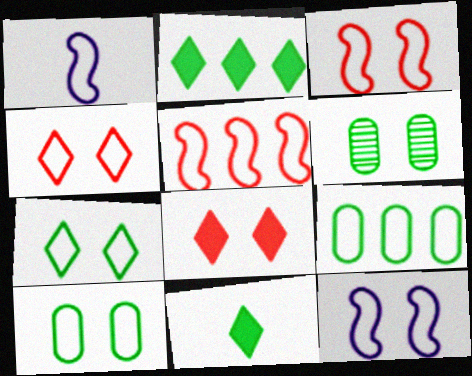[[1, 4, 9], 
[4, 10, 12], 
[6, 8, 12]]